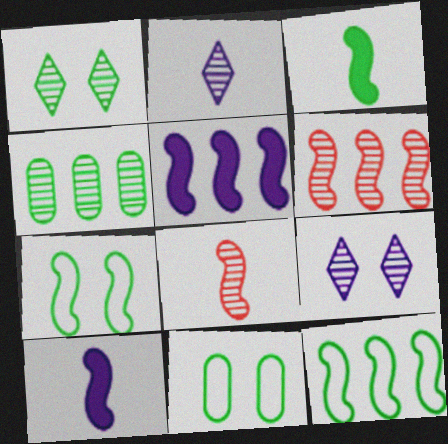[[4, 8, 9], 
[5, 6, 12], 
[5, 7, 8], 
[6, 7, 10]]